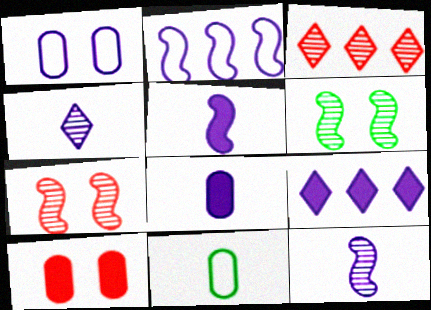[[1, 9, 12], 
[7, 9, 11]]